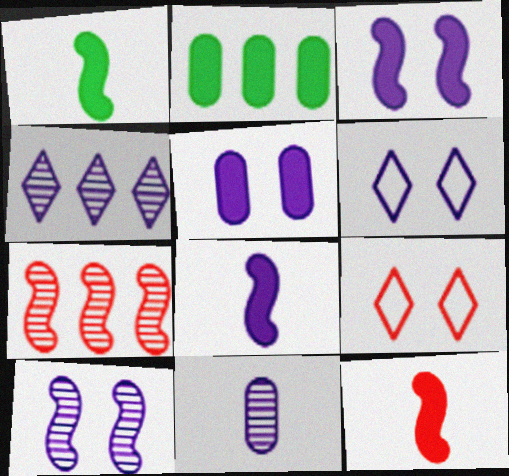[[1, 8, 12], 
[4, 10, 11], 
[5, 6, 10]]